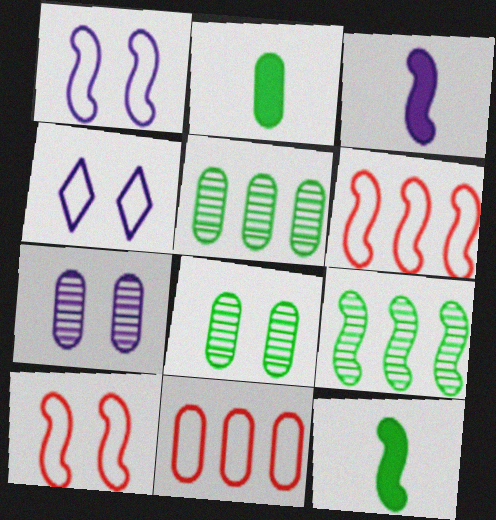[[2, 7, 11], 
[3, 9, 10]]